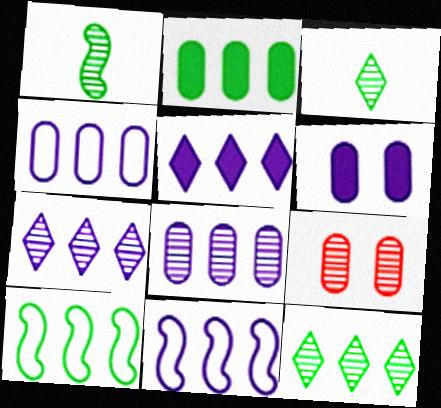[[1, 7, 9], 
[2, 10, 12], 
[5, 8, 11]]